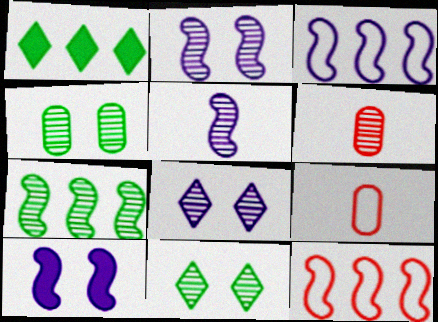[[1, 2, 9], 
[3, 5, 10], 
[6, 7, 8]]